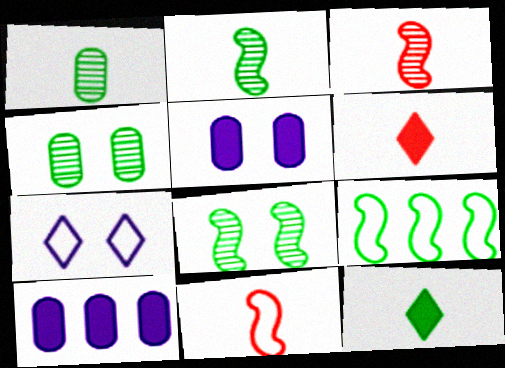[[4, 9, 12]]